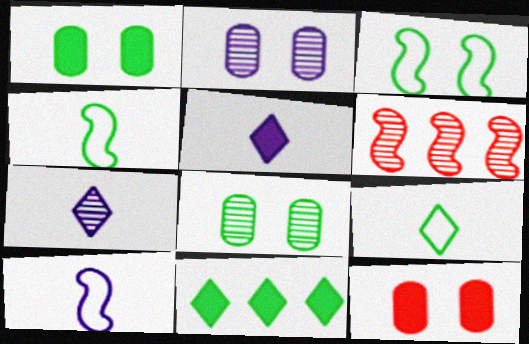[[4, 8, 11], 
[6, 7, 8]]